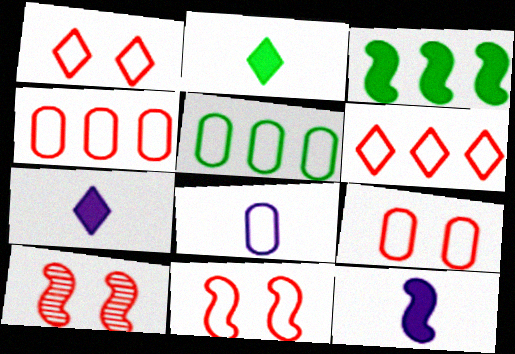[[1, 9, 11], 
[5, 7, 10], 
[5, 8, 9]]